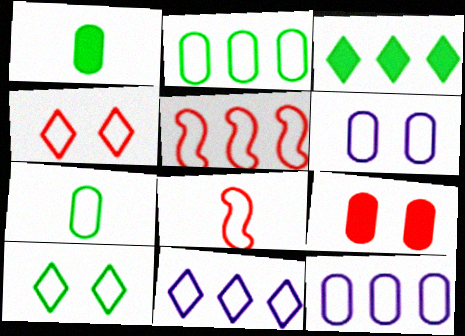[[2, 5, 11], 
[8, 10, 12]]